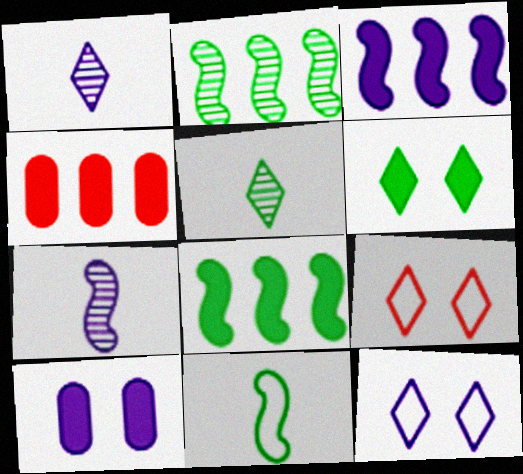[]